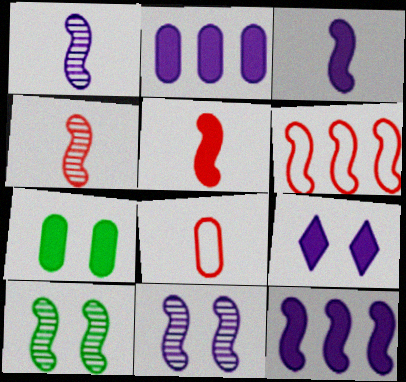[[2, 3, 9], 
[3, 6, 10]]